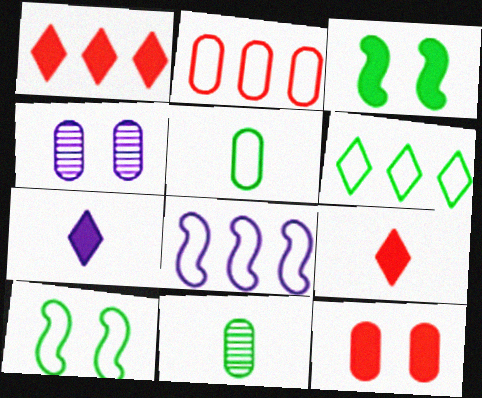[[2, 6, 8], 
[3, 6, 11], 
[4, 7, 8], 
[5, 6, 10]]